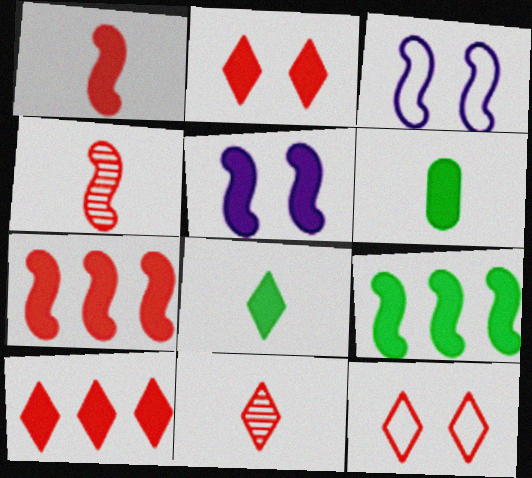[[1, 5, 9], 
[3, 4, 9], 
[5, 6, 10], 
[10, 11, 12]]